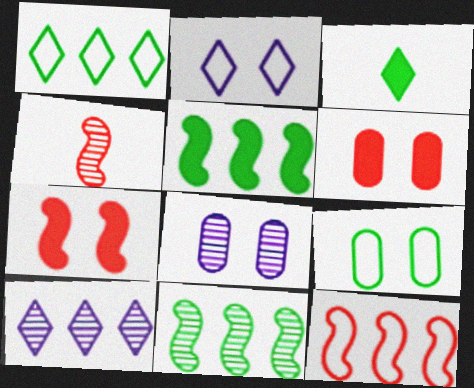[[3, 8, 12], 
[3, 9, 11], 
[4, 7, 12], 
[6, 8, 9]]